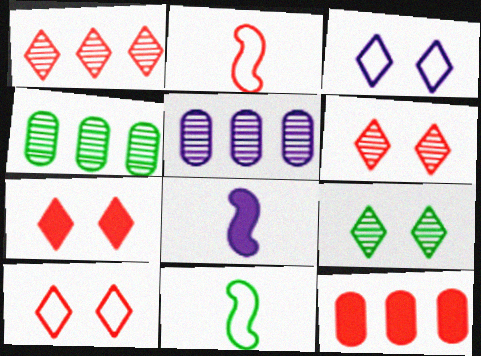[[2, 6, 12], 
[3, 5, 8], 
[3, 7, 9], 
[4, 8, 10], 
[5, 7, 11], 
[6, 7, 10]]